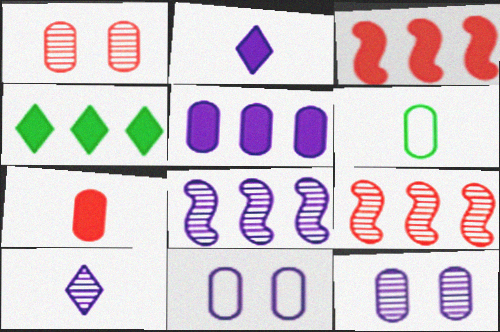[[1, 5, 6], 
[2, 8, 11], 
[3, 4, 5], 
[8, 10, 12]]